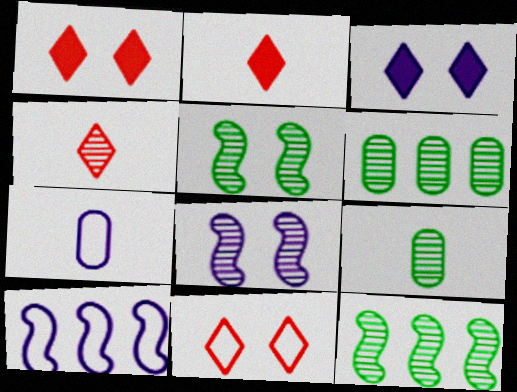[[1, 7, 12], 
[1, 9, 10], 
[4, 6, 8]]